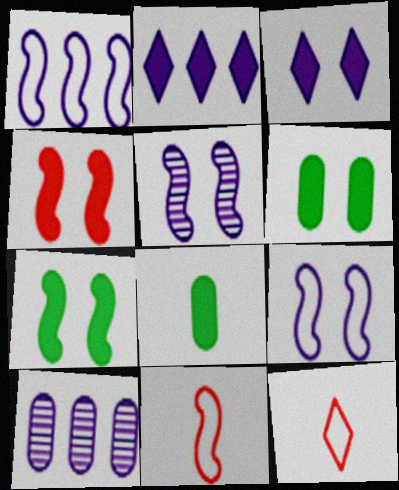[[1, 2, 10], 
[2, 4, 8], 
[3, 4, 6], 
[7, 10, 12]]